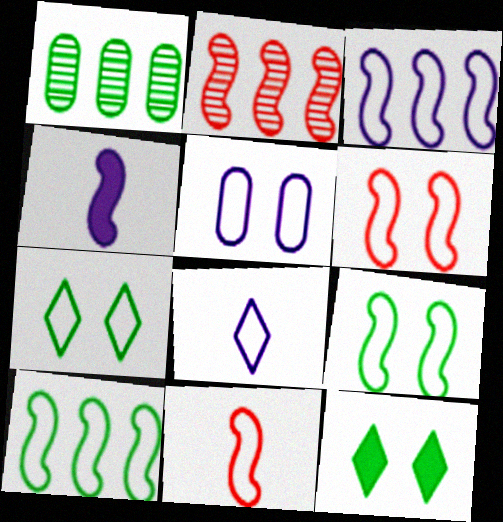[[2, 4, 9], 
[3, 5, 8], 
[3, 9, 11], 
[5, 6, 7]]